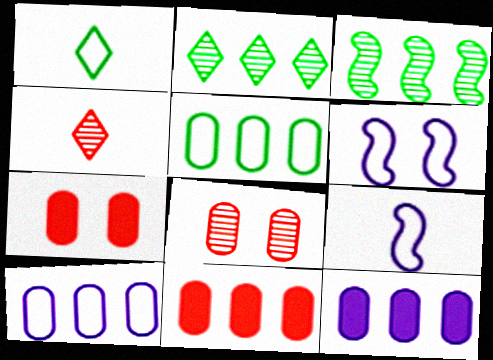[[2, 7, 9]]